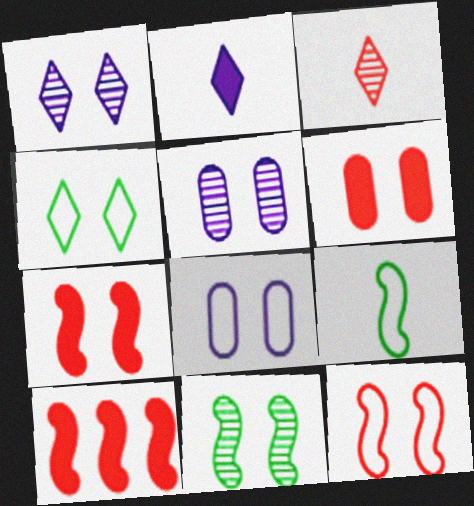[[4, 5, 7], 
[4, 8, 12]]